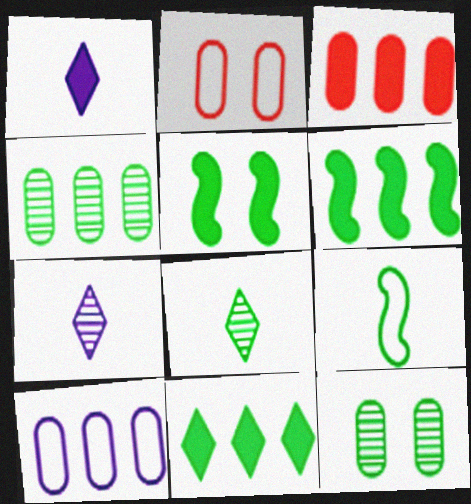[[1, 3, 5], 
[2, 6, 7], 
[3, 4, 10], 
[9, 11, 12]]